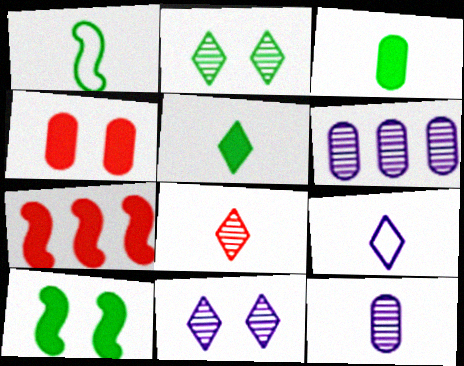[[5, 8, 9]]